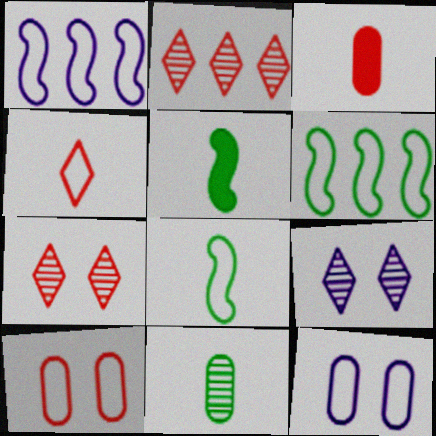[[2, 5, 12], 
[3, 6, 9], 
[4, 6, 12]]